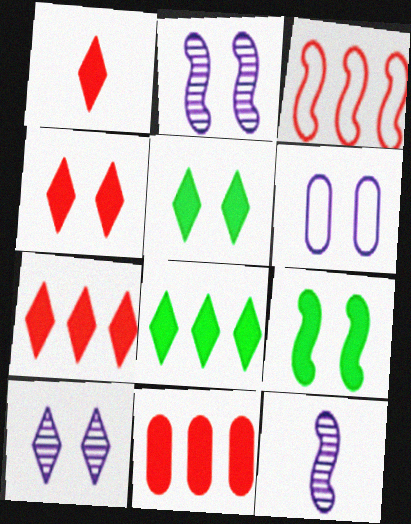[[1, 4, 7], 
[3, 9, 12]]